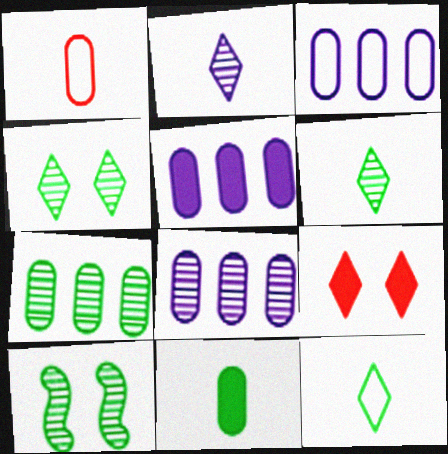[[3, 5, 8], 
[6, 7, 10]]